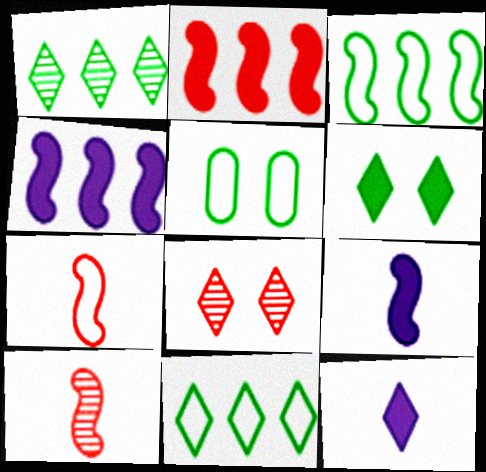[[8, 11, 12]]